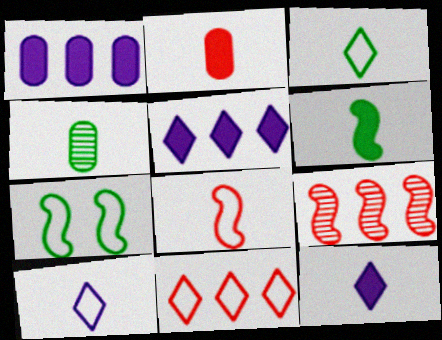[[2, 6, 12], 
[3, 4, 6], 
[4, 8, 12]]